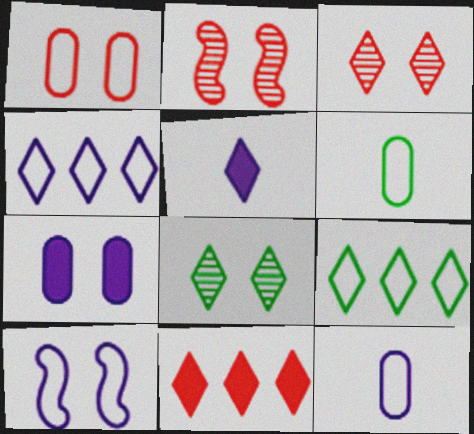[[3, 5, 9], 
[4, 10, 12]]